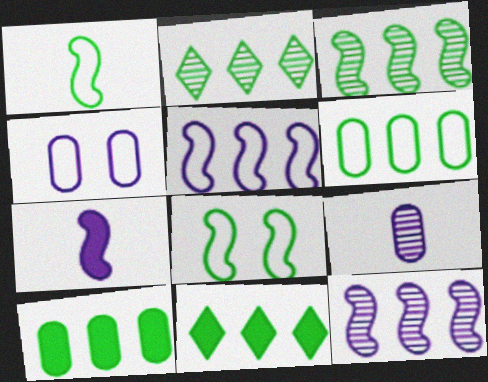[[3, 6, 11]]